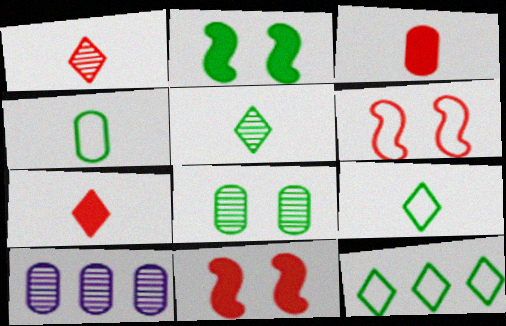[[9, 10, 11]]